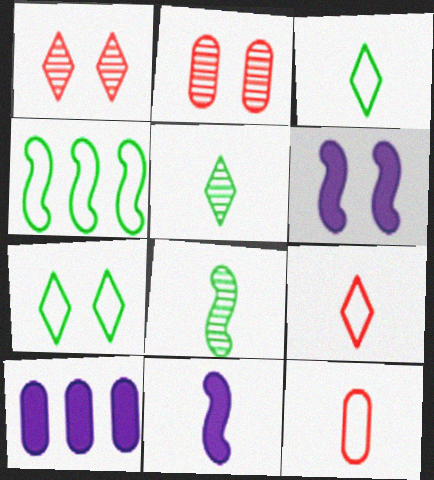[[2, 6, 7], 
[5, 11, 12]]